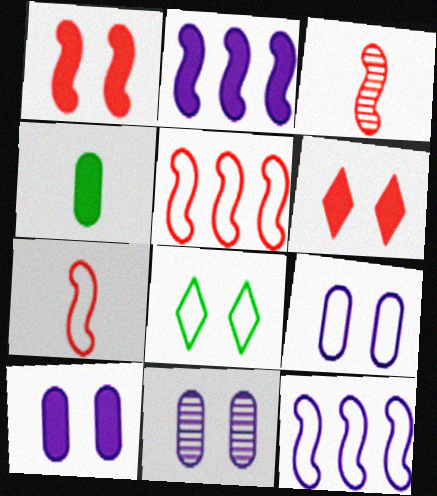[[1, 3, 5], 
[1, 8, 11], 
[2, 4, 6], 
[9, 10, 11]]